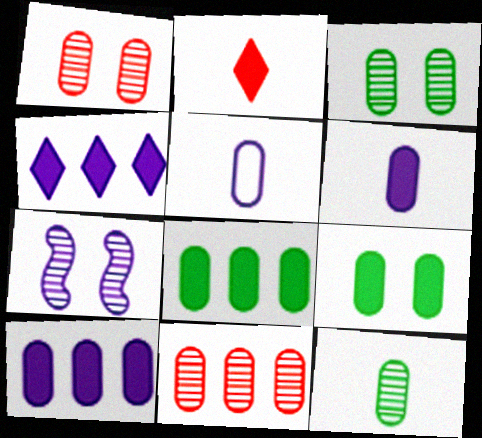[[1, 5, 8], 
[4, 5, 7], 
[5, 9, 11]]